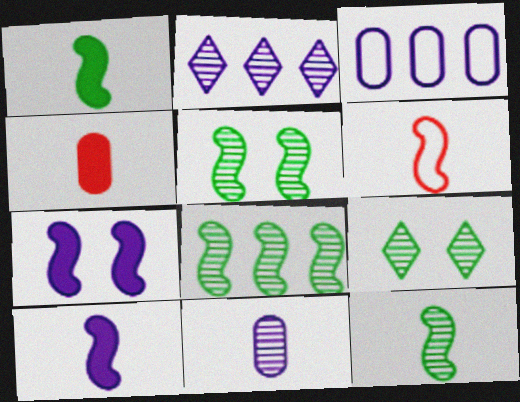[[5, 8, 12], 
[6, 7, 8], 
[6, 10, 12]]